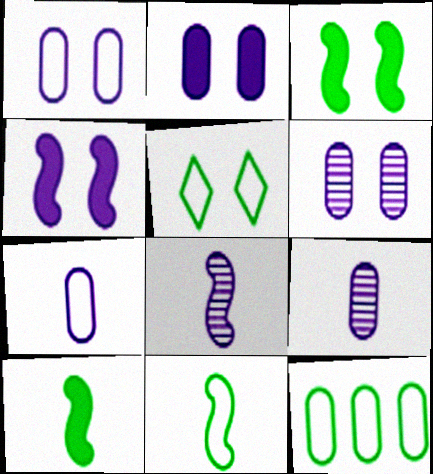[[1, 2, 6], 
[5, 11, 12]]